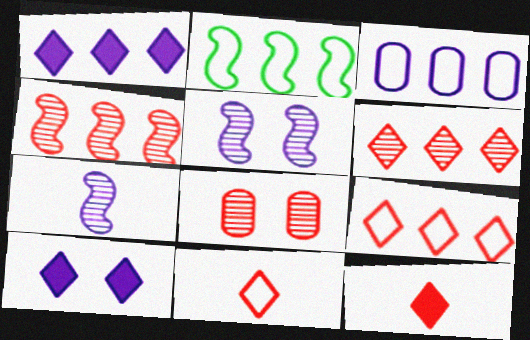[[2, 3, 9], 
[3, 7, 10]]